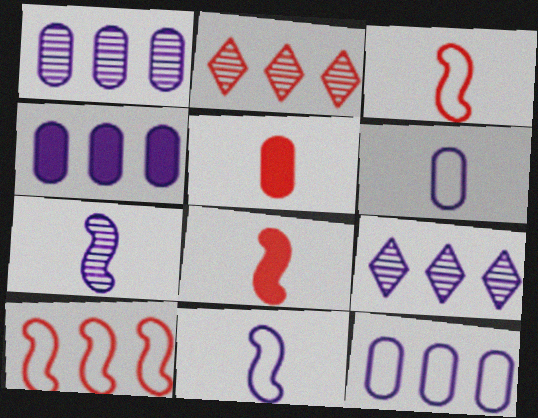[[1, 4, 12]]